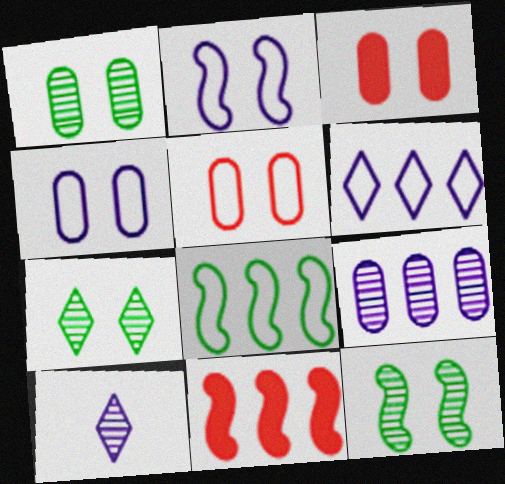[[1, 3, 4], 
[1, 7, 12], 
[2, 3, 7], 
[3, 8, 10]]